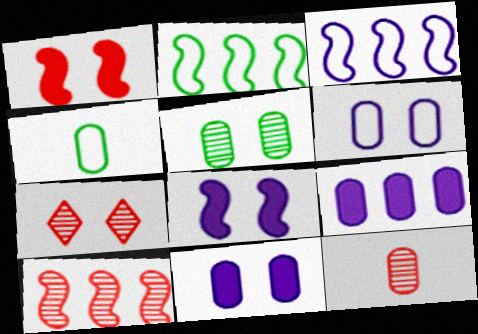[[7, 10, 12]]